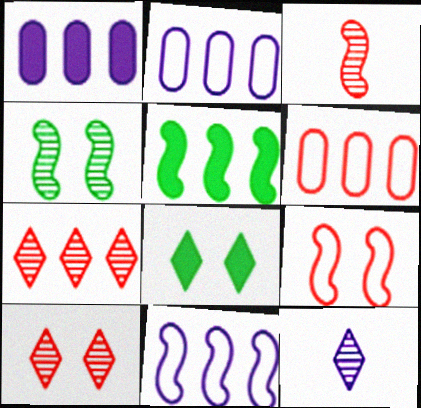[[2, 3, 8], 
[2, 5, 7]]